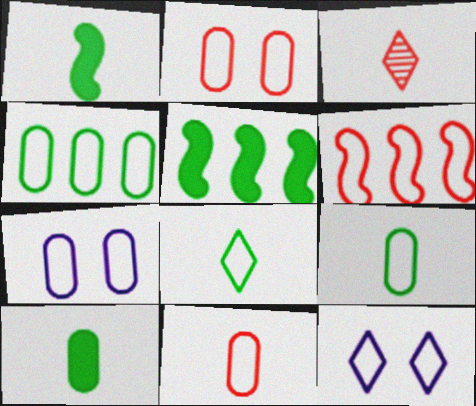[[3, 5, 7], 
[4, 7, 11], 
[6, 7, 8], 
[6, 9, 12]]